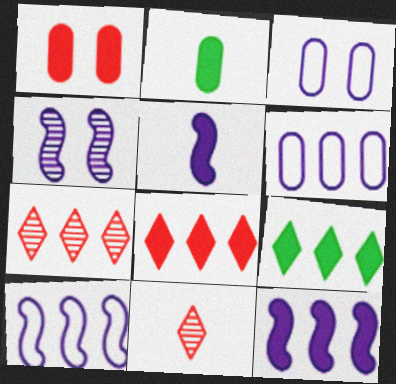[[1, 5, 9], 
[4, 5, 10]]